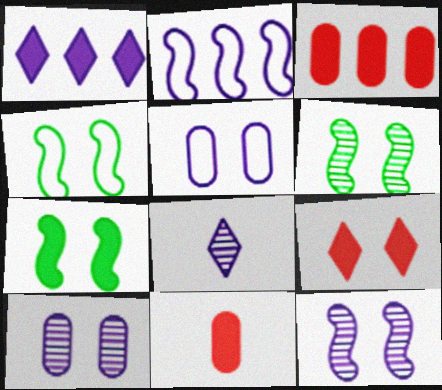[[1, 7, 11], 
[3, 4, 8], 
[4, 6, 7], 
[4, 9, 10], 
[5, 6, 9]]